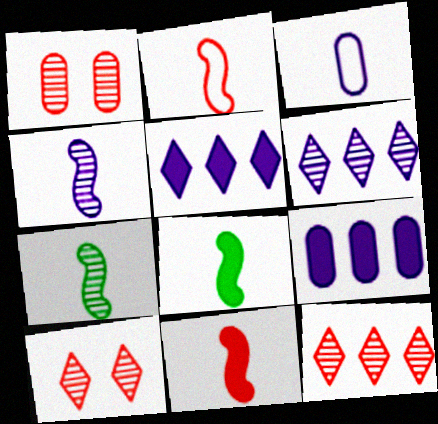[[1, 6, 7], 
[2, 4, 8]]